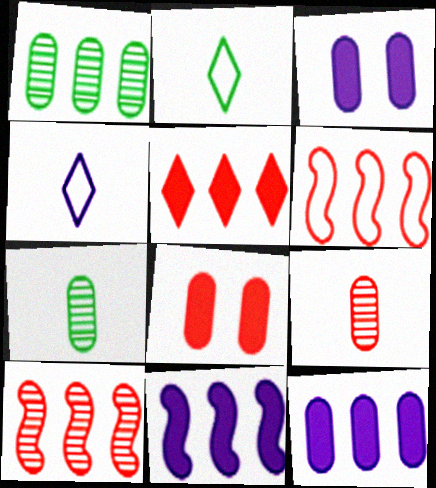[[2, 3, 10]]